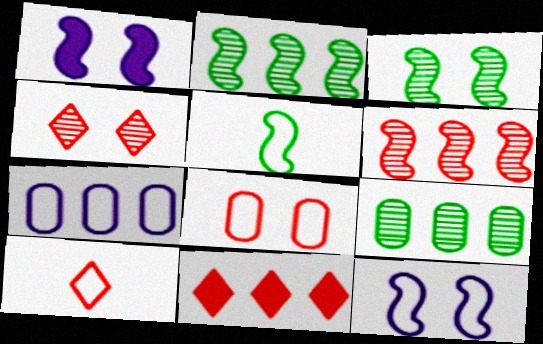[[1, 5, 6], 
[1, 9, 10], 
[2, 7, 11], 
[4, 10, 11]]